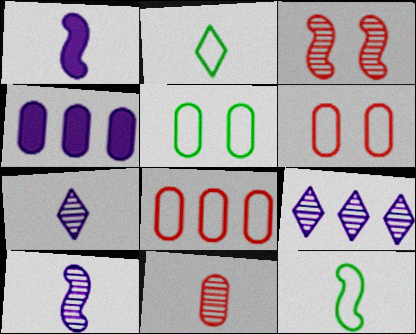[[1, 2, 11], 
[2, 3, 4], 
[4, 5, 11]]